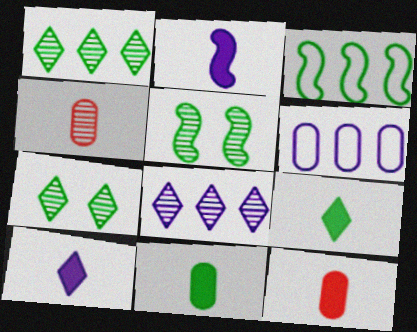[[2, 9, 12], 
[3, 7, 11], 
[4, 5, 8]]